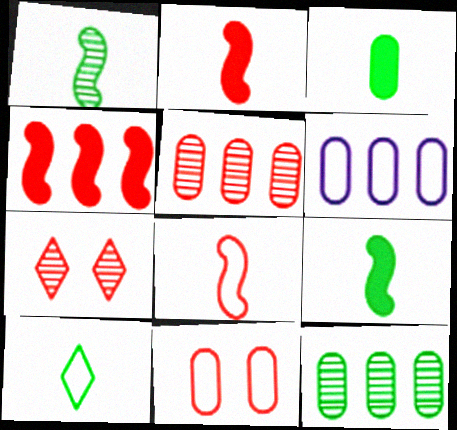[[1, 3, 10], 
[6, 7, 9]]